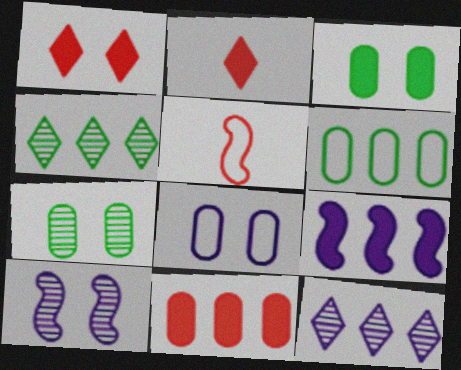[[2, 3, 9], 
[2, 6, 10], 
[3, 5, 12]]